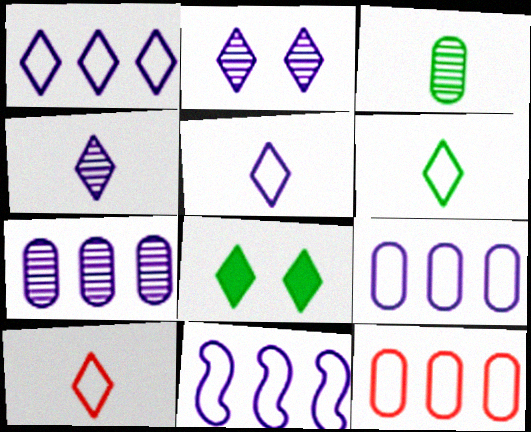[[1, 9, 11], 
[5, 6, 10]]